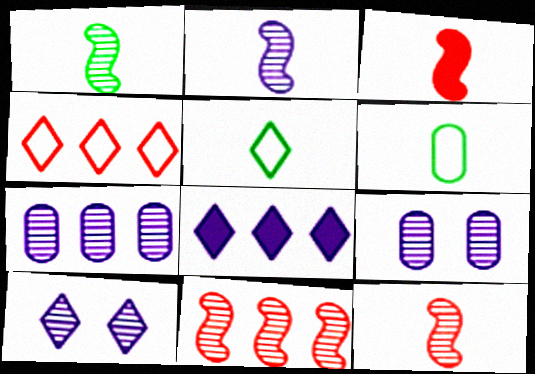[[1, 2, 12], 
[2, 7, 10]]